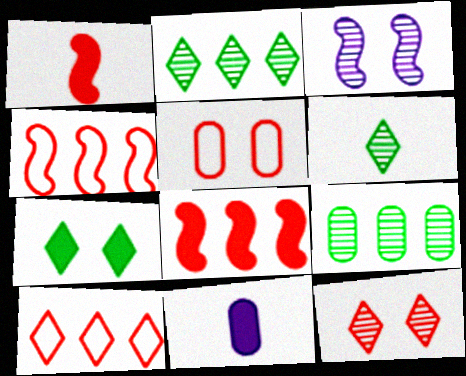[[3, 5, 7], 
[5, 9, 11], 
[7, 8, 11]]